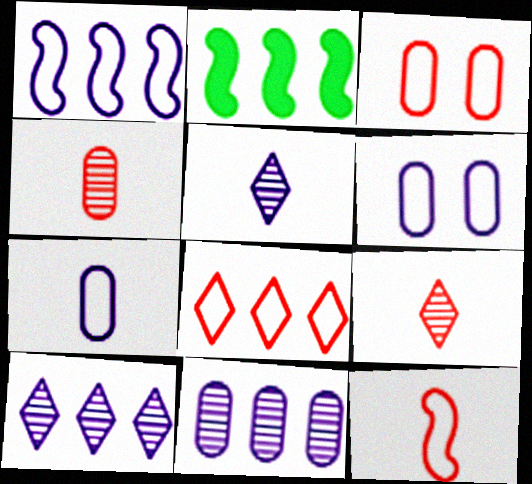[[2, 3, 5], 
[2, 6, 9], 
[2, 8, 11], 
[3, 8, 12]]